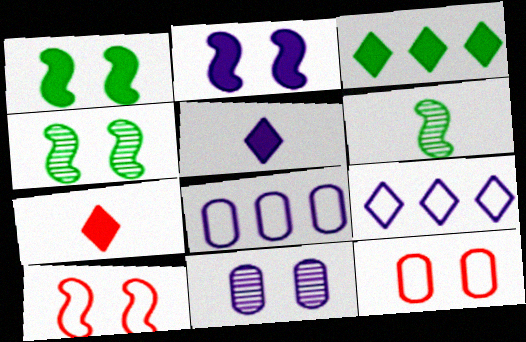[[2, 4, 10], 
[4, 7, 8]]